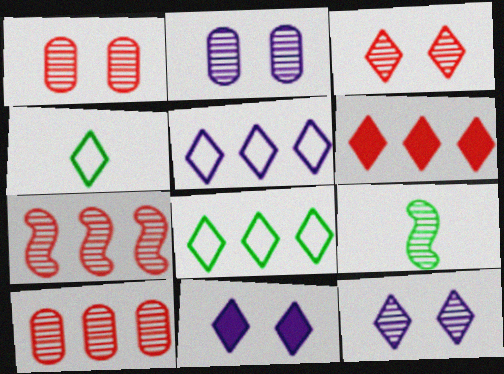[[4, 6, 12], 
[9, 10, 12]]